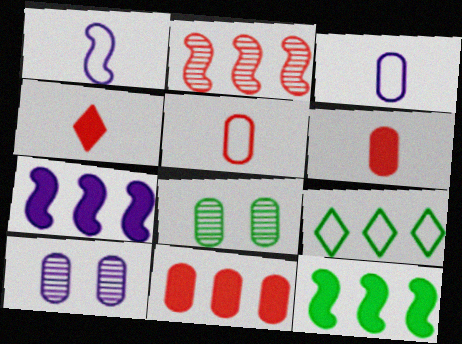[[3, 8, 11]]